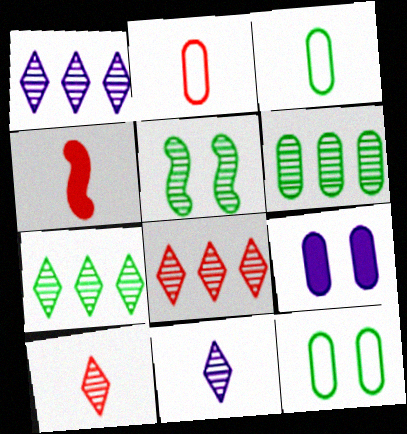[[1, 4, 12], 
[1, 7, 8], 
[2, 4, 10], 
[2, 6, 9], 
[3, 4, 11]]